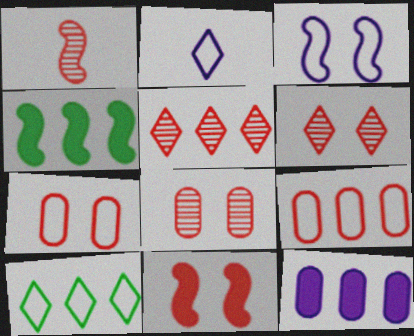[[1, 3, 4], 
[1, 5, 8], 
[2, 4, 8], 
[6, 7, 11]]